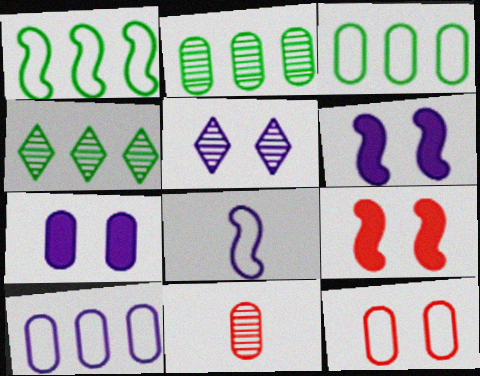[[3, 7, 11]]